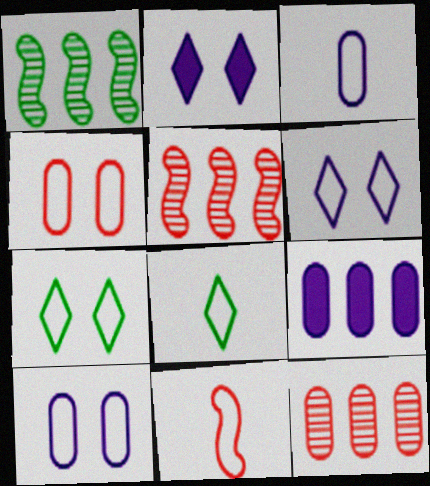[[3, 8, 11]]